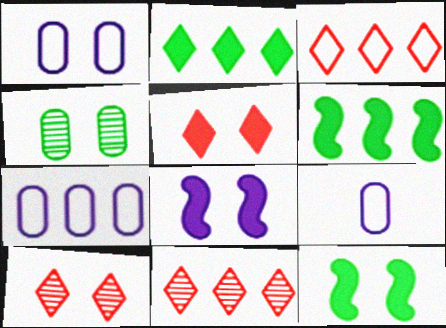[[1, 7, 9], 
[1, 10, 12], 
[6, 7, 11], 
[6, 9, 10], 
[9, 11, 12]]